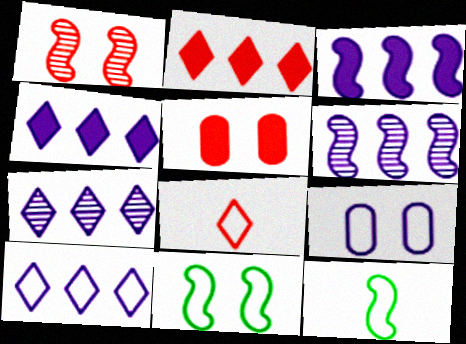[[1, 3, 12], 
[4, 7, 10], 
[5, 7, 12]]